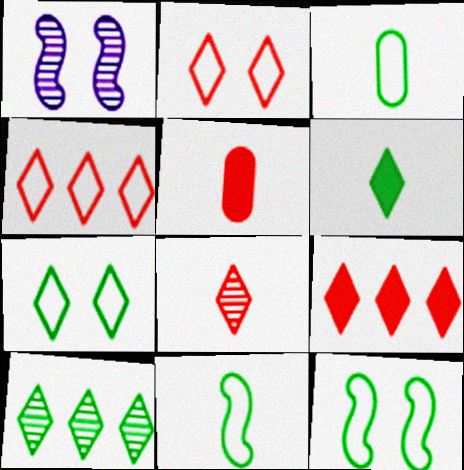[[1, 3, 9], 
[2, 8, 9], 
[6, 7, 10]]